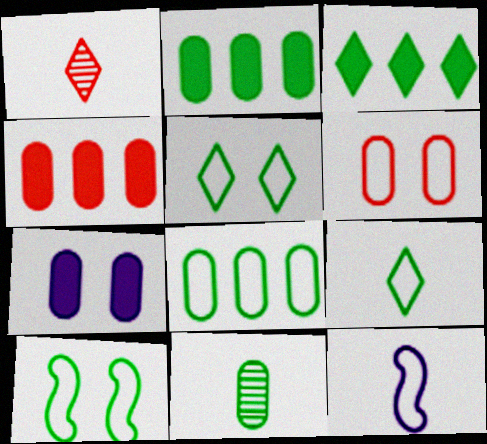[[3, 10, 11], 
[8, 9, 10]]